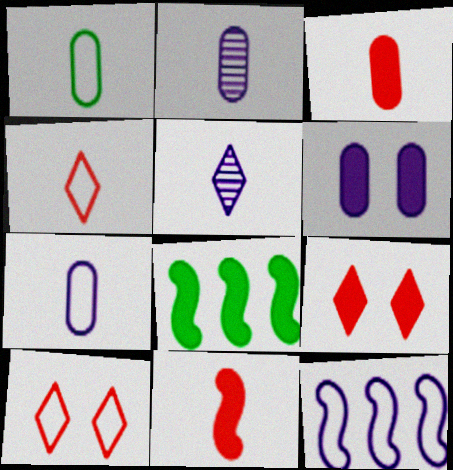[[1, 2, 3], 
[1, 5, 11], 
[1, 10, 12], 
[2, 8, 10], 
[5, 6, 12]]